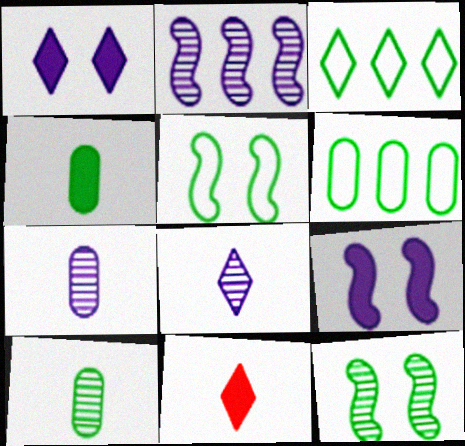[[3, 4, 12]]